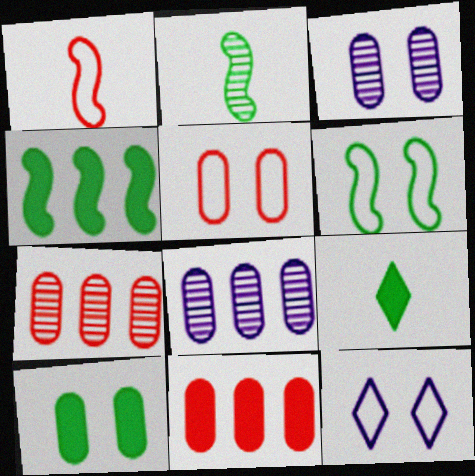[[2, 4, 6], 
[2, 11, 12], 
[3, 5, 10], 
[4, 9, 10], 
[5, 6, 12]]